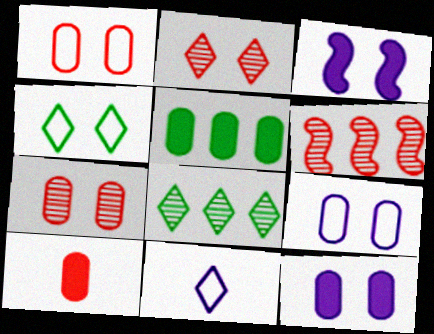[[3, 4, 7], 
[5, 10, 12]]